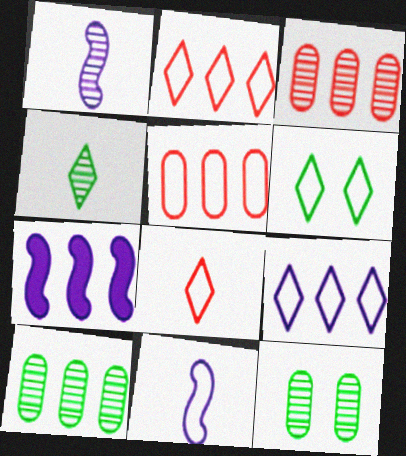[[2, 7, 10], 
[5, 6, 11], 
[6, 8, 9], 
[7, 8, 12]]